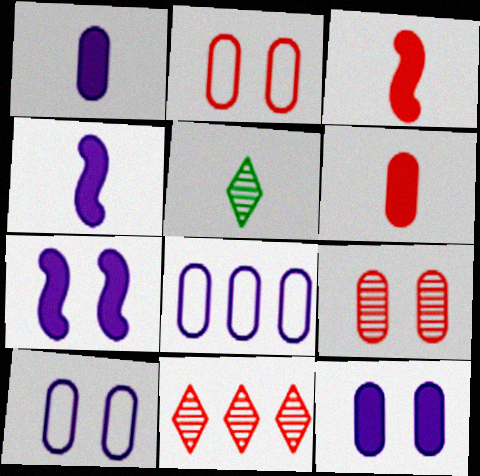[[2, 3, 11]]